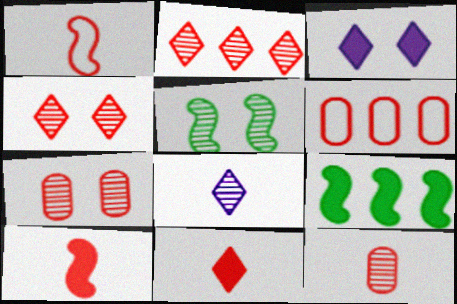[[1, 11, 12], 
[4, 6, 10]]